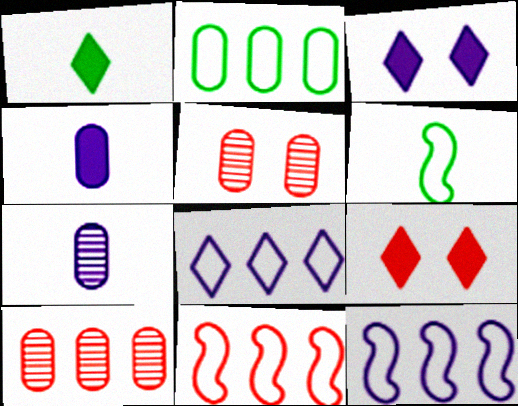[[1, 5, 12], 
[2, 4, 5], 
[2, 8, 11], 
[3, 6, 10], 
[3, 7, 12]]